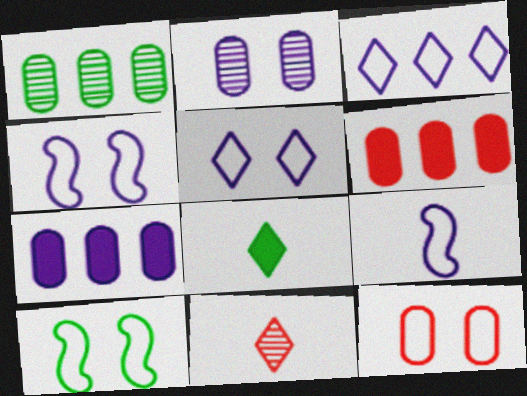[[1, 8, 10], 
[5, 10, 12], 
[7, 10, 11]]